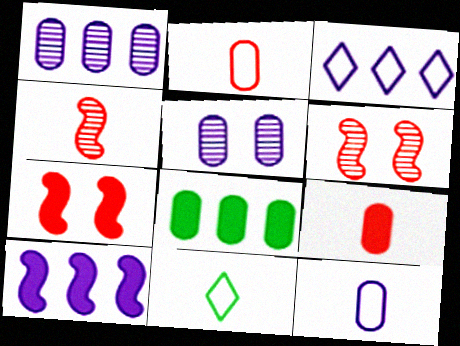[[1, 3, 10], 
[1, 7, 11], 
[2, 5, 8]]